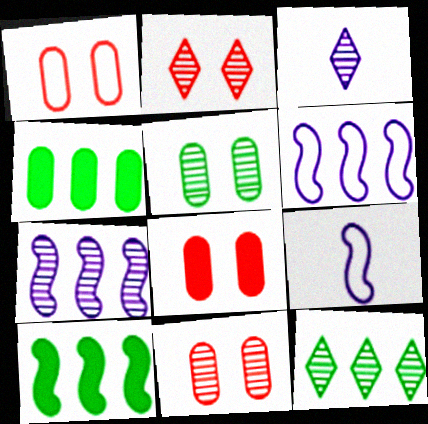[[1, 3, 10], 
[1, 8, 11], 
[2, 3, 12], 
[2, 4, 9], 
[8, 9, 12]]